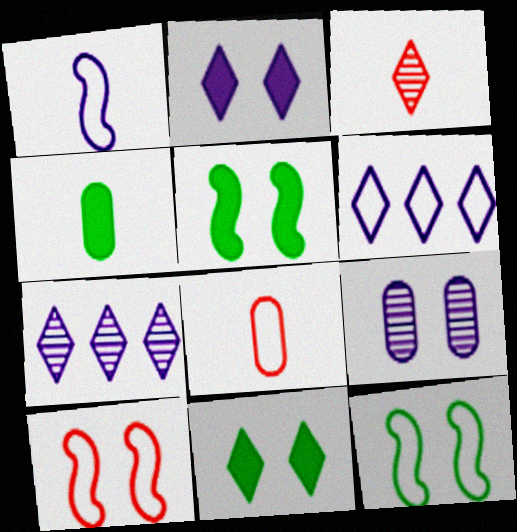[[1, 3, 4], 
[3, 6, 11], 
[4, 7, 10], 
[5, 7, 8], 
[6, 8, 12], 
[9, 10, 11]]